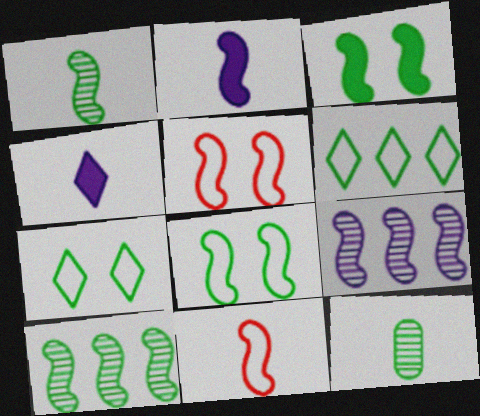[[1, 2, 11], 
[2, 5, 10], 
[3, 6, 12], 
[3, 9, 11], 
[4, 11, 12]]